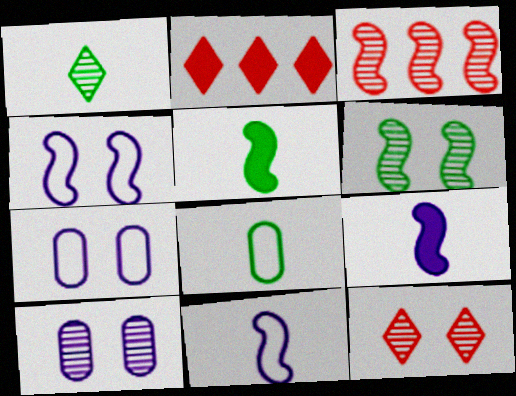[[1, 3, 10], 
[1, 5, 8], 
[3, 4, 5], 
[6, 10, 12]]